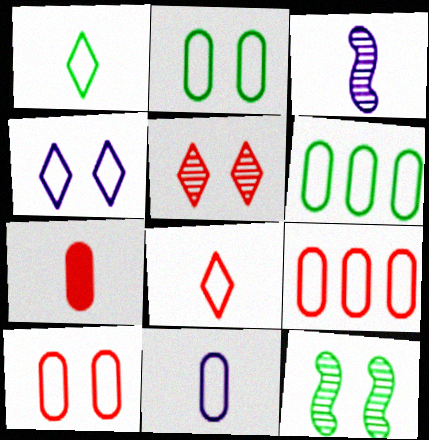[[1, 3, 7], 
[2, 9, 11], 
[6, 10, 11]]